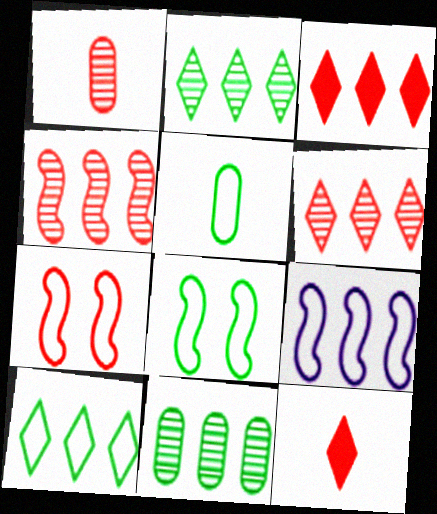[[1, 3, 7], 
[3, 9, 11], 
[5, 8, 10]]